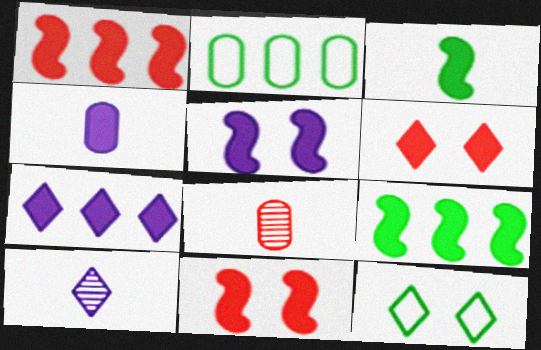[[1, 3, 5], 
[2, 10, 11], 
[4, 5, 7], 
[4, 6, 9]]